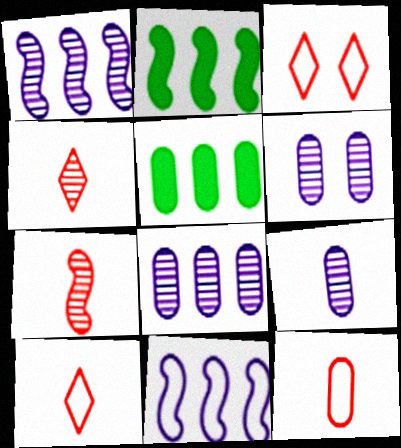[[2, 3, 9], 
[2, 6, 10], 
[5, 6, 12], 
[6, 8, 9]]